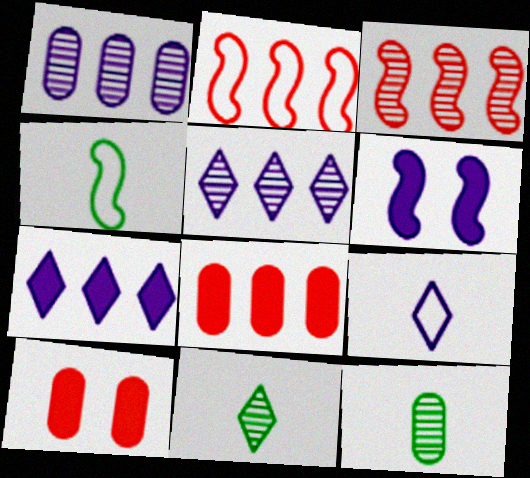[[1, 6, 9], 
[3, 4, 6], 
[4, 5, 10]]